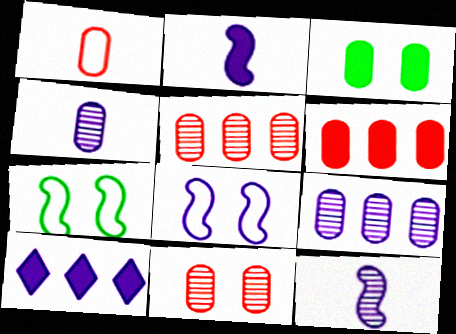[[1, 3, 9], 
[1, 6, 11], 
[4, 8, 10]]